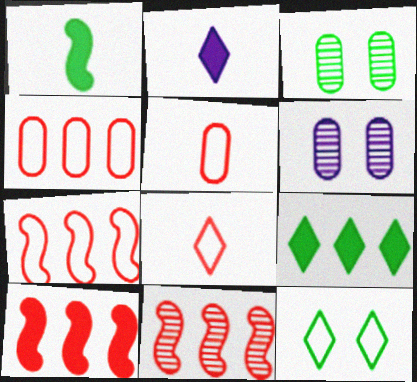[[2, 3, 7], 
[7, 10, 11]]